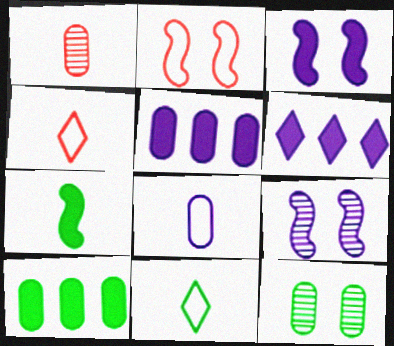[[4, 9, 10], 
[6, 8, 9]]